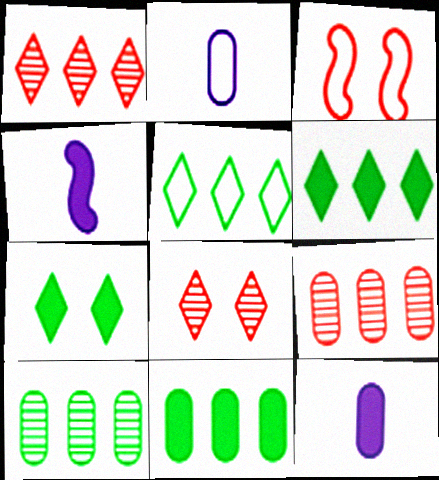[[2, 3, 5]]